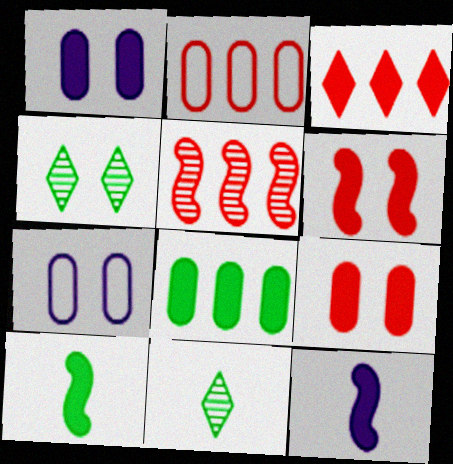[[1, 3, 10], 
[2, 3, 5], 
[2, 4, 12], 
[4, 6, 7]]